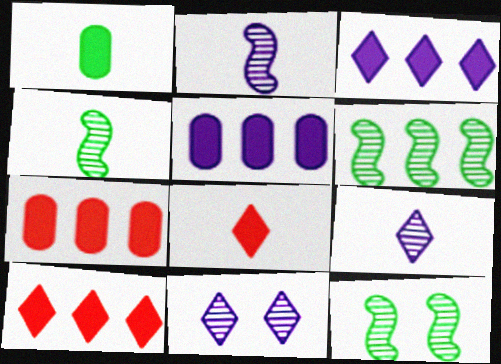[[4, 6, 12]]